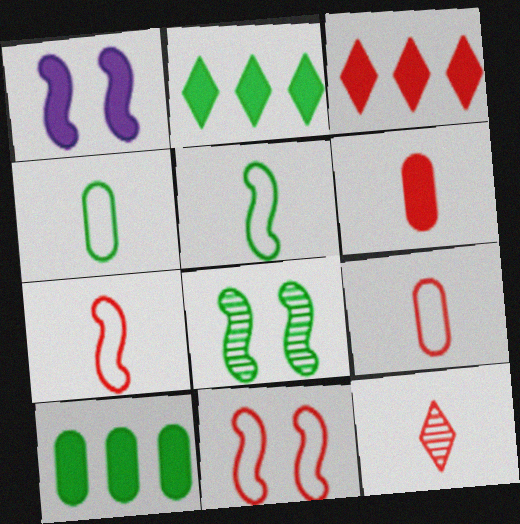[[1, 2, 6], 
[1, 8, 11], 
[2, 4, 8], 
[6, 7, 12]]